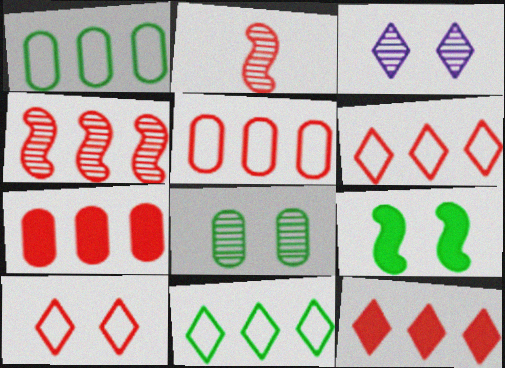[[2, 7, 10], 
[4, 5, 12], 
[4, 6, 7]]